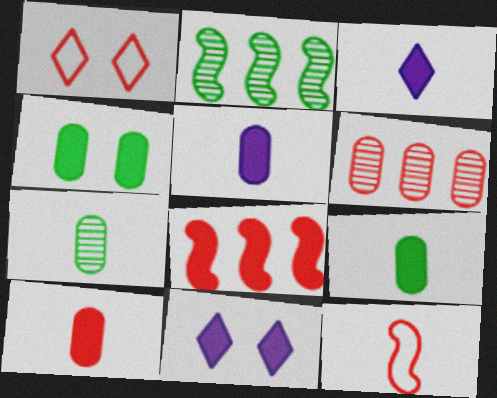[[1, 2, 5], 
[3, 4, 8], 
[3, 7, 12], 
[5, 9, 10], 
[8, 9, 11]]